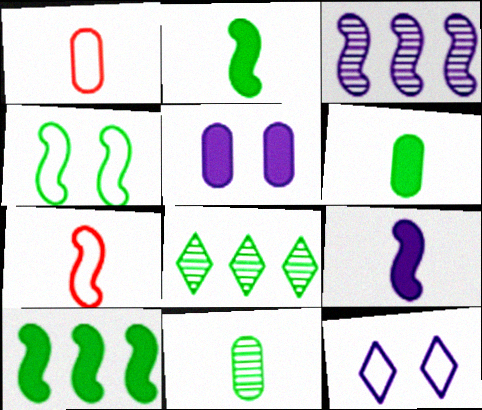[[4, 6, 8], 
[5, 7, 8]]